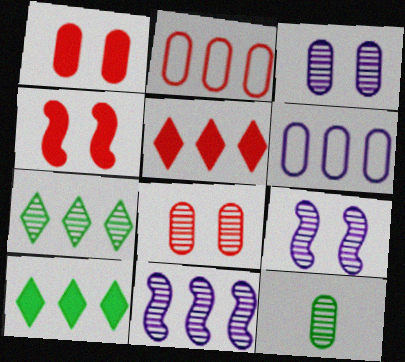[[1, 6, 12], 
[2, 10, 11]]